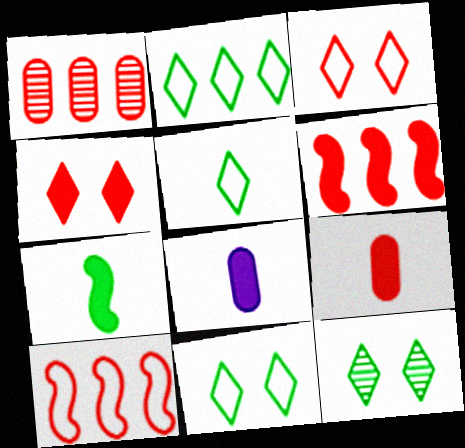[[2, 5, 11], 
[4, 6, 9], 
[8, 10, 12]]